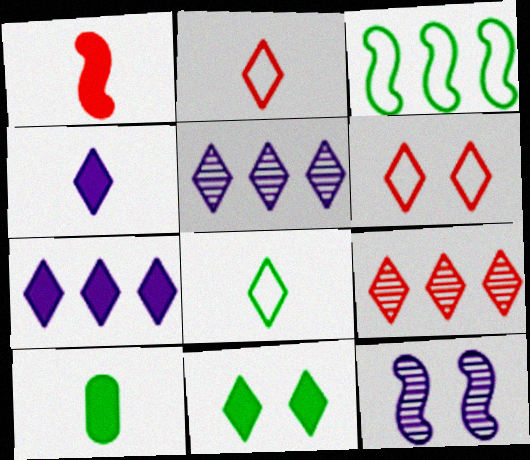[[1, 3, 12], 
[1, 4, 10], 
[2, 5, 11]]